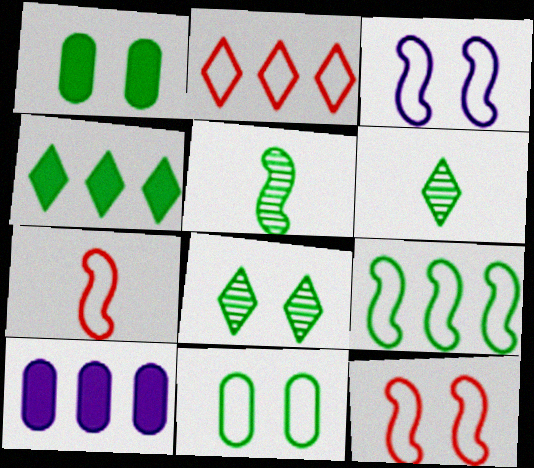[[1, 6, 9], 
[3, 7, 9], 
[4, 5, 11], 
[6, 10, 12], 
[7, 8, 10]]